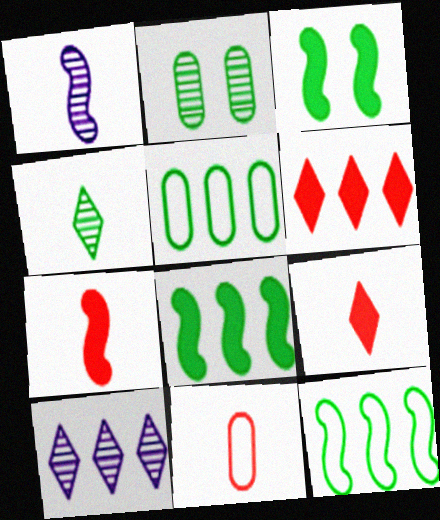[[3, 4, 5], 
[3, 10, 11]]